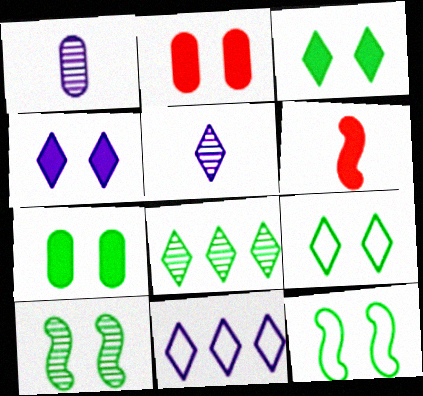[[4, 5, 11], 
[7, 9, 10]]